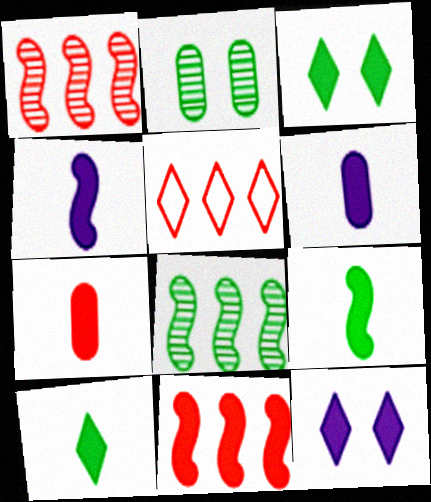[[2, 4, 5], 
[3, 6, 11], 
[4, 7, 10]]